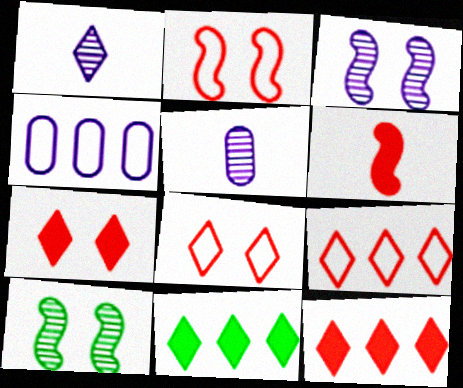[[1, 8, 11], 
[2, 5, 11]]